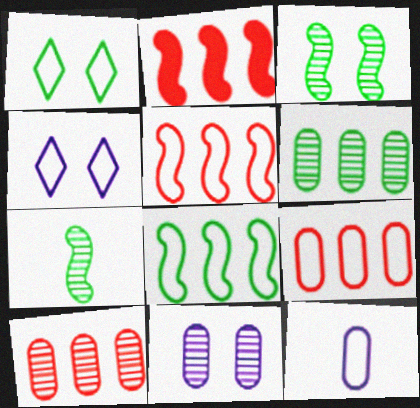[[1, 5, 12]]